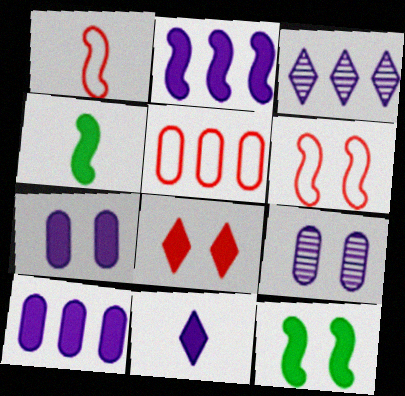[[2, 7, 11], 
[4, 8, 10], 
[7, 8, 12]]